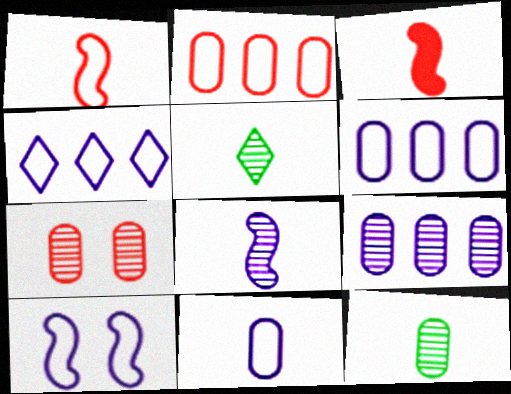[[3, 5, 11], 
[4, 10, 11], 
[7, 9, 12]]